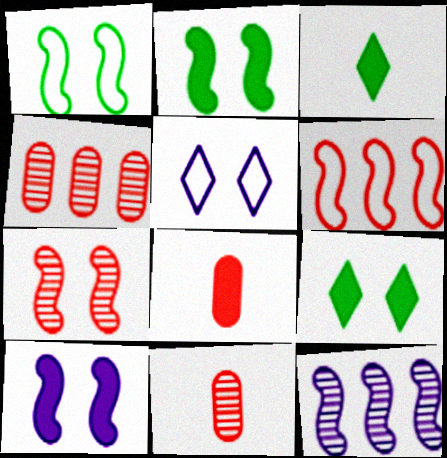[[1, 7, 10]]